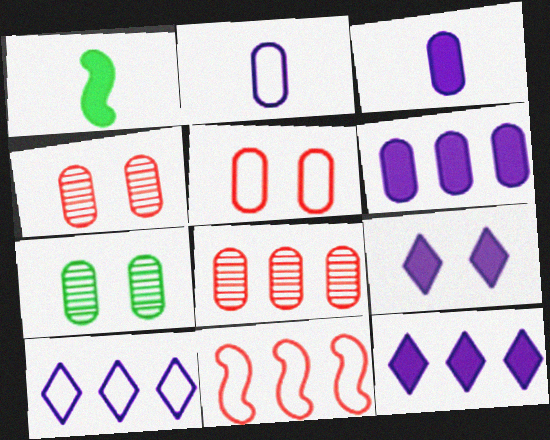[[1, 4, 10]]